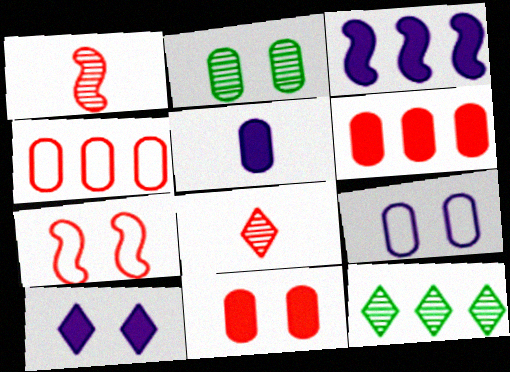[[2, 4, 5], 
[2, 7, 10], 
[2, 9, 11], 
[3, 4, 12], 
[3, 5, 10], 
[5, 7, 12], 
[6, 7, 8]]